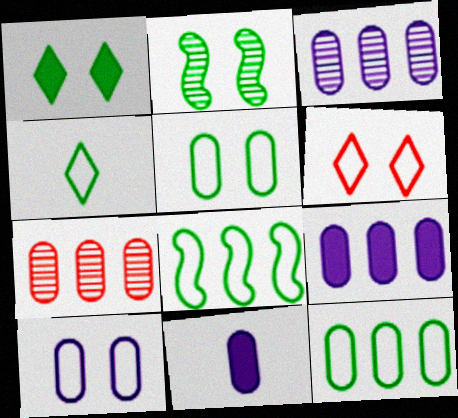[[1, 2, 5], 
[3, 10, 11], 
[4, 5, 8], 
[5, 7, 11], 
[7, 9, 12]]